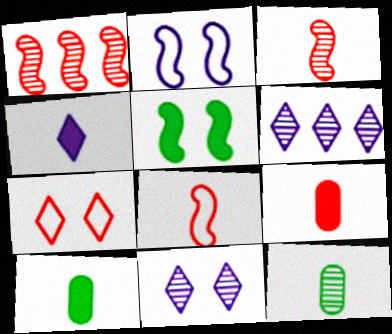[[1, 7, 9], 
[1, 11, 12], 
[4, 8, 12]]